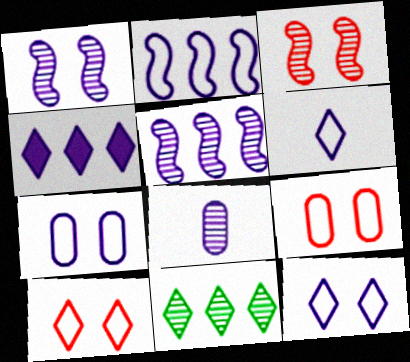[[2, 6, 7], 
[3, 8, 11]]